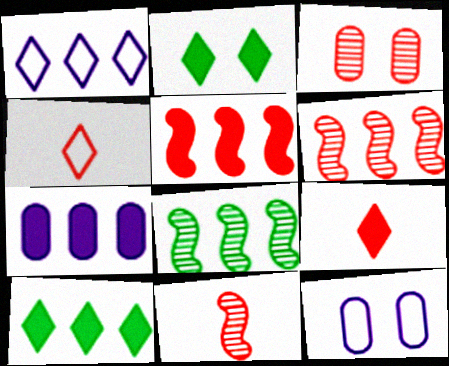[[3, 4, 5], 
[5, 7, 10], 
[8, 9, 12], 
[10, 11, 12]]